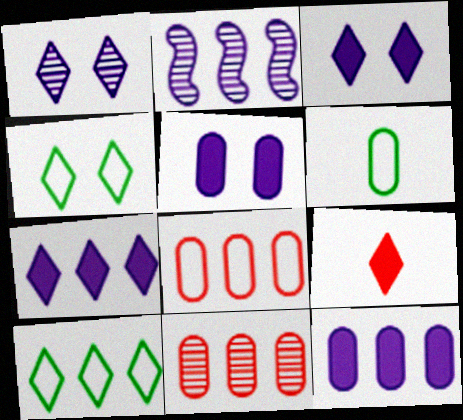[[1, 9, 10], 
[5, 6, 11]]